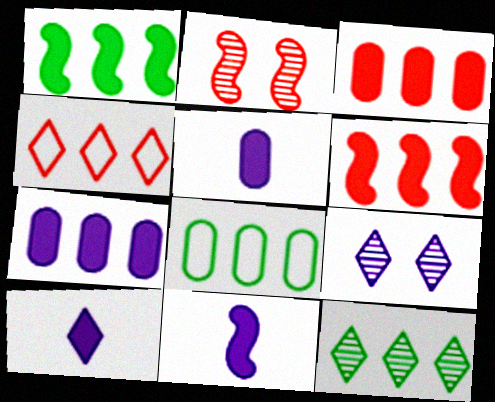[[1, 8, 12], 
[2, 8, 10], 
[5, 10, 11]]